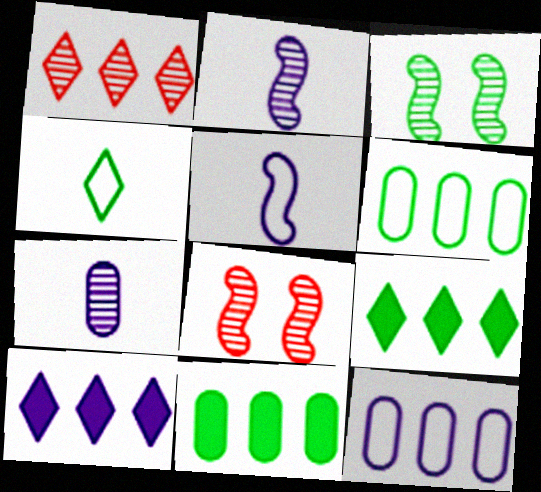[[1, 3, 7], 
[3, 4, 11]]